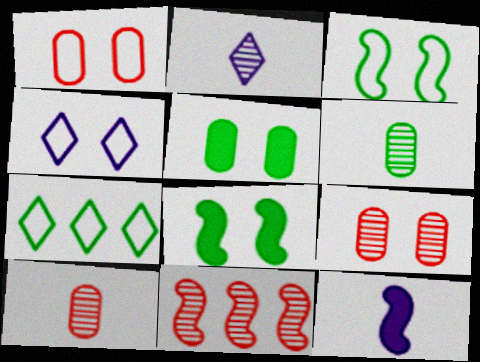[[1, 3, 4], 
[3, 11, 12], 
[4, 8, 9], 
[6, 7, 8], 
[7, 9, 12]]